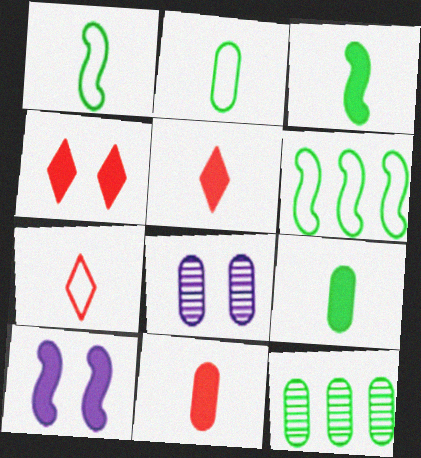[[5, 6, 8], 
[7, 10, 12]]